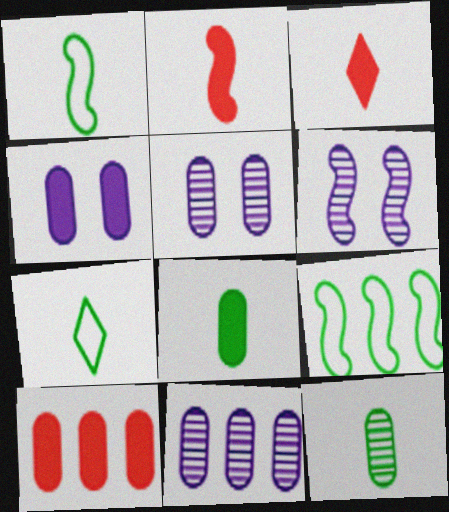[[2, 6, 9], 
[3, 5, 9], 
[4, 8, 10], 
[6, 7, 10]]